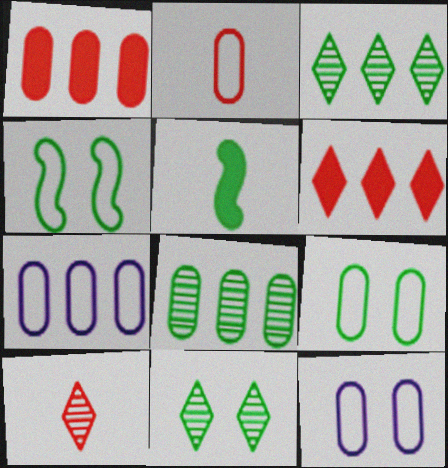[[1, 7, 8], 
[2, 7, 9], 
[3, 5, 9]]